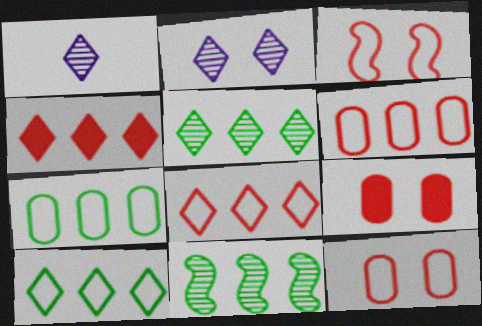[]